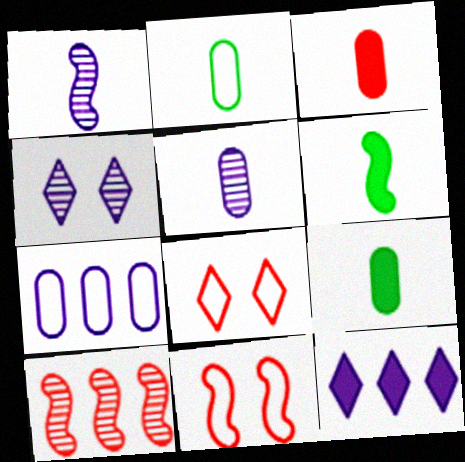[[2, 3, 5], 
[3, 8, 10]]